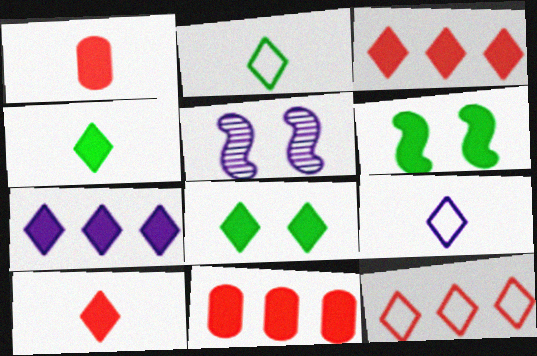[[1, 6, 7], 
[2, 5, 11], 
[7, 8, 10]]